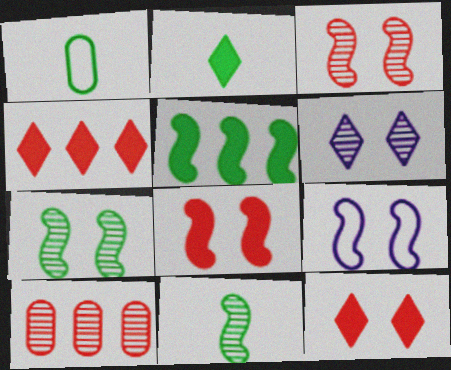[[1, 2, 11], 
[2, 9, 10], 
[6, 10, 11], 
[7, 8, 9]]